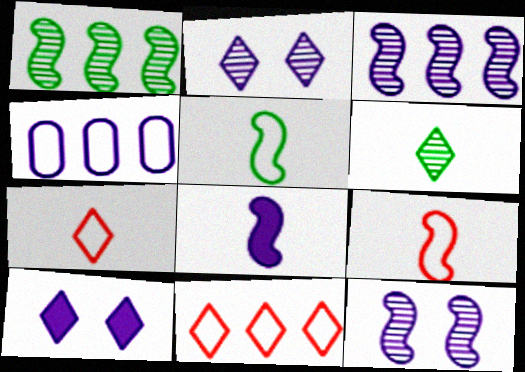[[2, 4, 8], 
[6, 10, 11]]